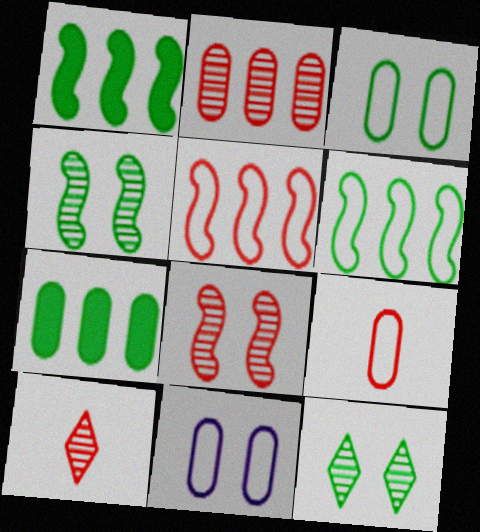[[1, 10, 11], 
[2, 8, 10]]